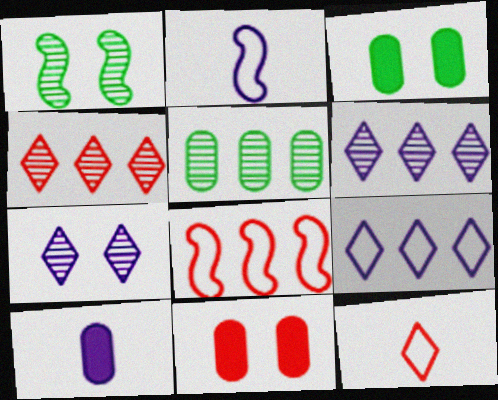[[2, 3, 4]]